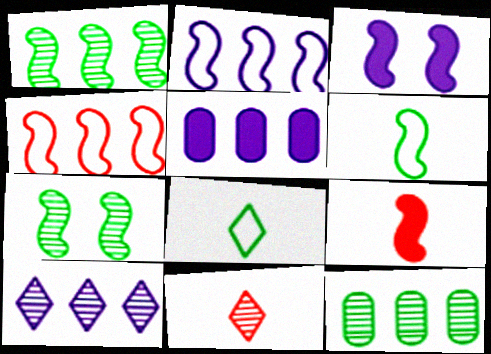[[2, 5, 10], 
[2, 7, 9]]